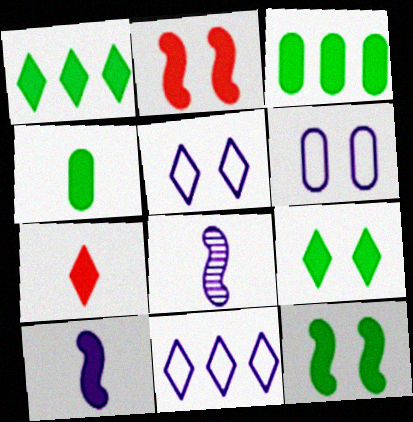[[1, 4, 12], 
[4, 7, 10]]